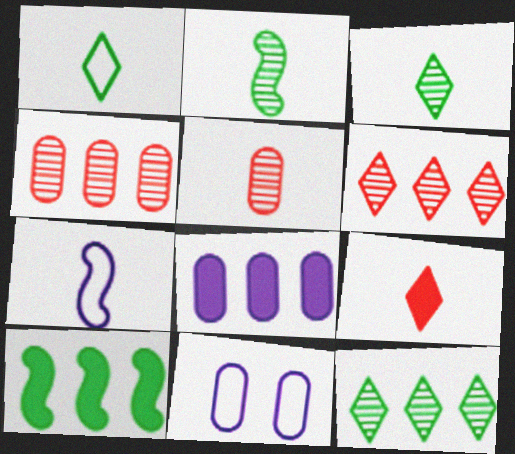[]